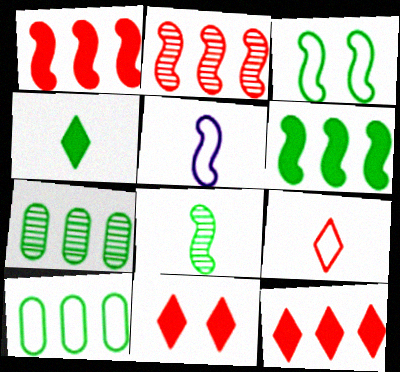[[3, 4, 7], 
[3, 6, 8], 
[5, 7, 11]]